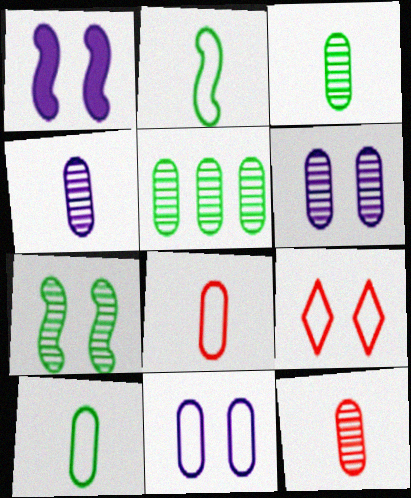[[3, 4, 12], 
[5, 6, 12]]